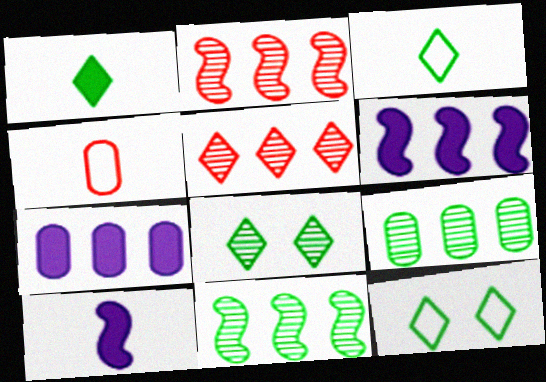[[4, 6, 8]]